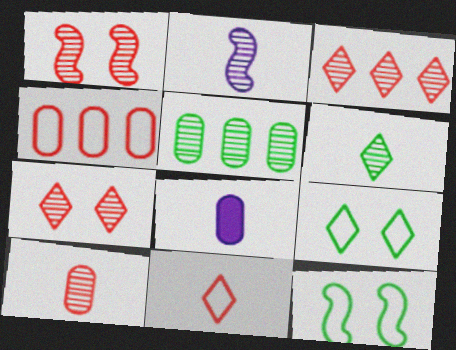[[1, 3, 10], 
[2, 5, 7], 
[2, 6, 10], 
[3, 8, 12]]